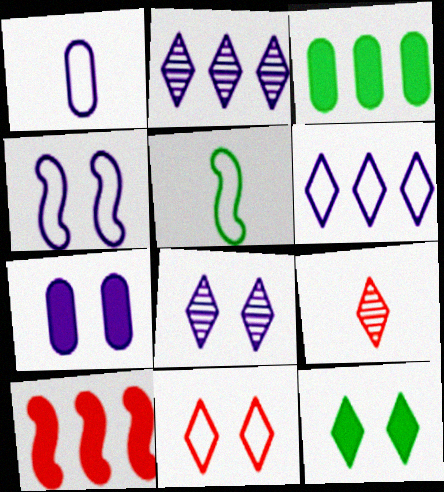[[1, 4, 6], 
[3, 4, 9], 
[4, 7, 8], 
[6, 9, 12], 
[8, 11, 12]]